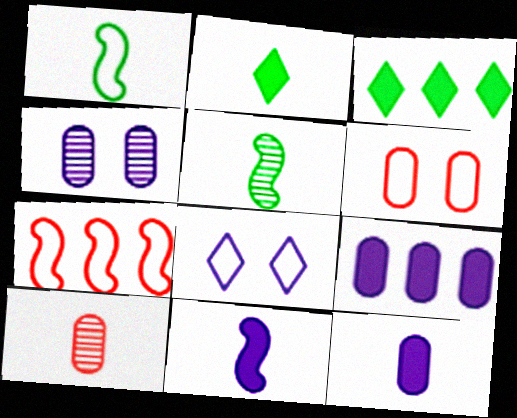[[2, 4, 7]]